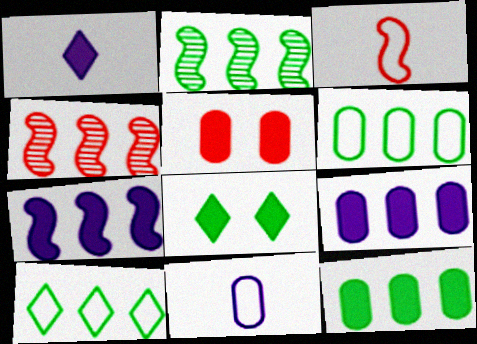[[2, 10, 12], 
[4, 8, 11], 
[4, 9, 10]]